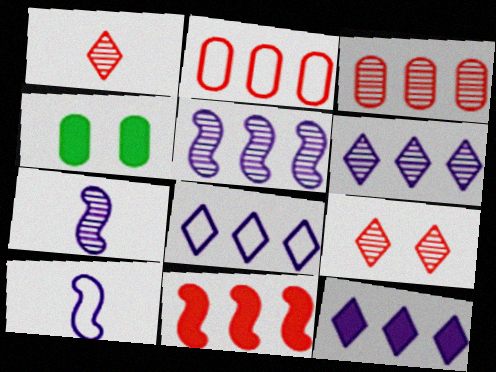[[6, 8, 12]]